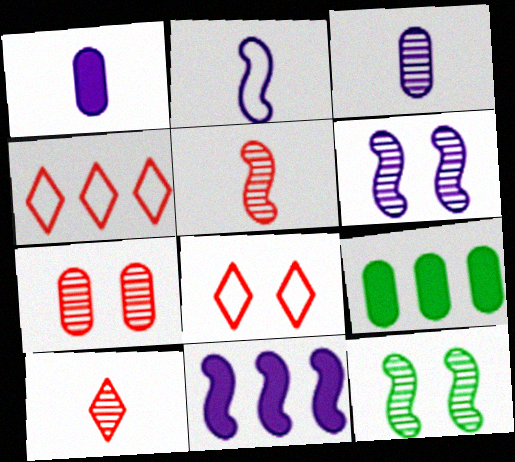[[1, 4, 12], 
[2, 6, 11]]